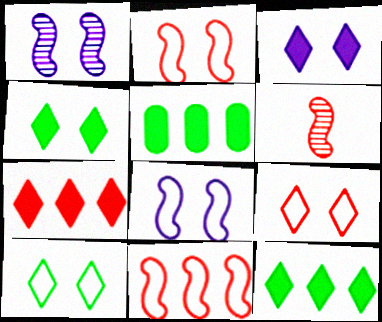[]